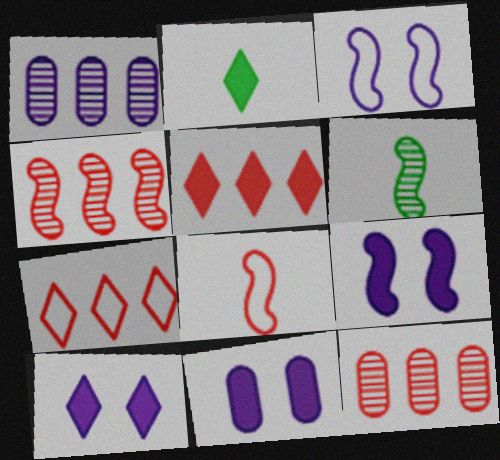[[2, 3, 12], 
[2, 5, 10], 
[6, 7, 11], 
[9, 10, 11]]